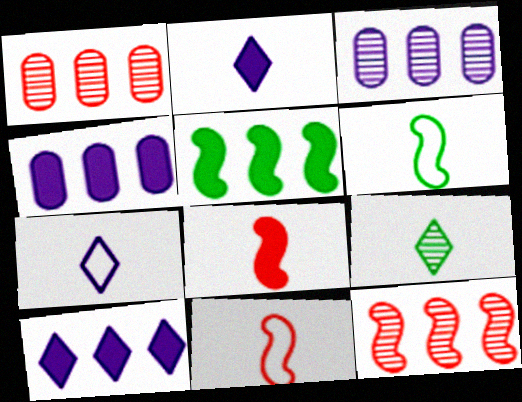[]